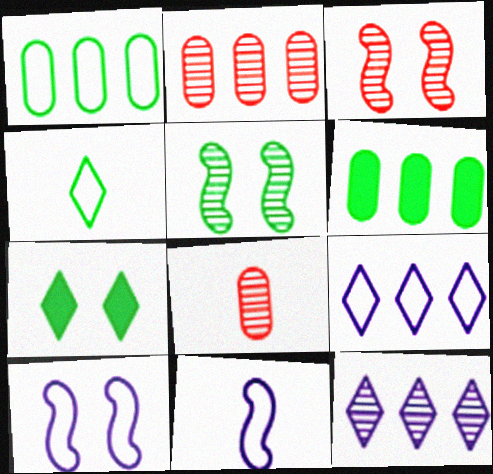[[2, 7, 11], 
[4, 5, 6], 
[5, 8, 12]]